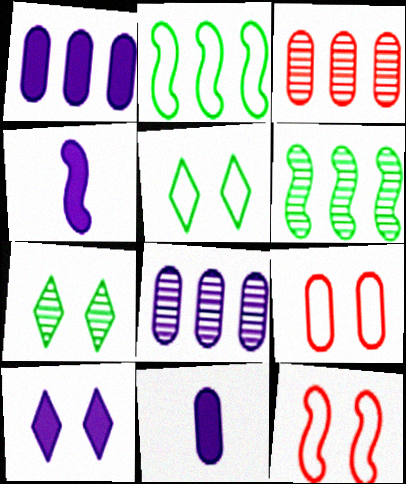[[1, 4, 10], 
[3, 4, 5], 
[4, 6, 12]]